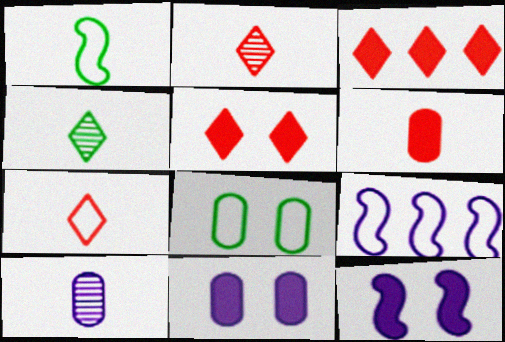[[7, 8, 9]]